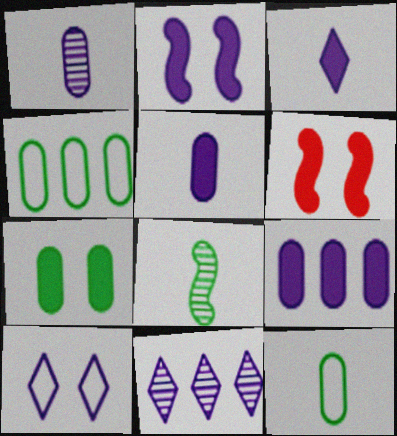[[2, 3, 9], 
[3, 10, 11], 
[6, 11, 12]]